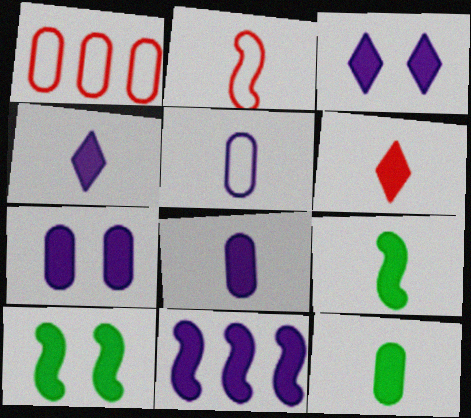[[3, 8, 11], 
[4, 7, 11], 
[6, 8, 9]]